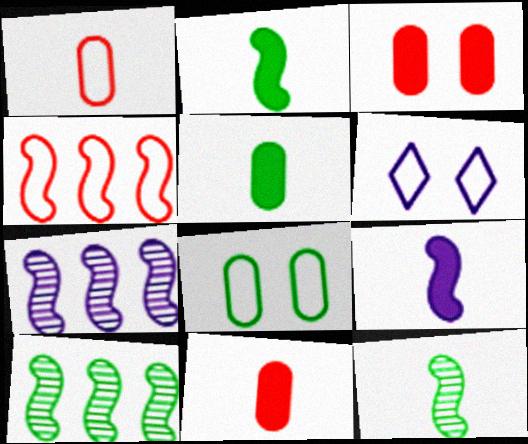[[6, 10, 11]]